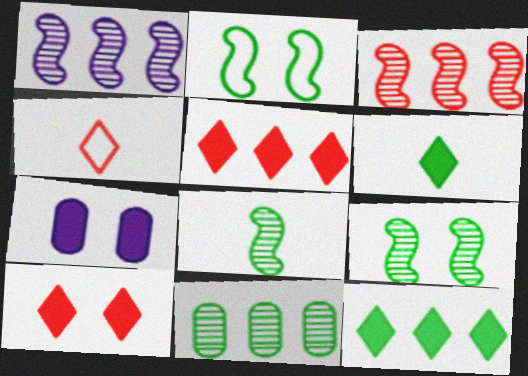[[2, 6, 11]]